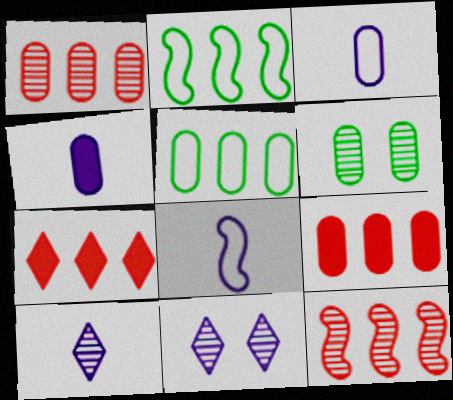[[3, 6, 9], 
[4, 8, 10], 
[6, 7, 8], 
[6, 10, 12]]